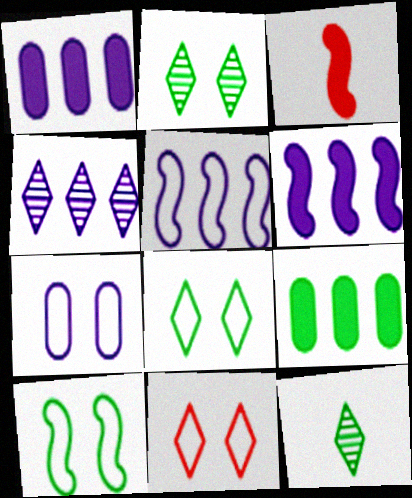[[1, 4, 5], 
[7, 10, 11], 
[9, 10, 12]]